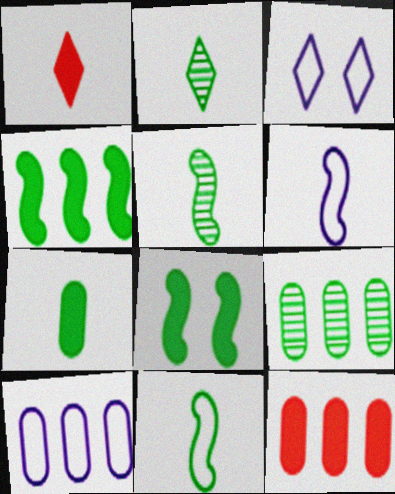[[2, 7, 11], 
[3, 5, 12], 
[3, 6, 10], 
[9, 10, 12]]